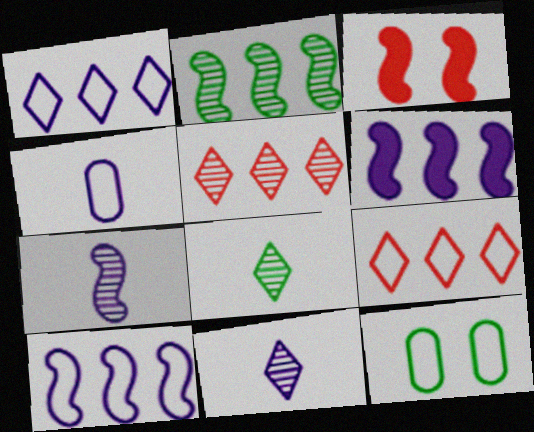[]